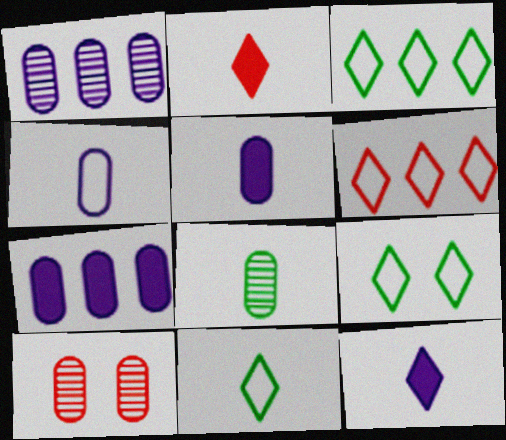[[1, 8, 10], 
[3, 9, 11]]